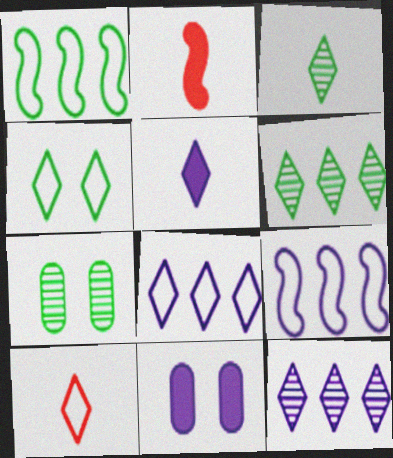[[2, 7, 8], 
[3, 5, 10], 
[4, 8, 10]]